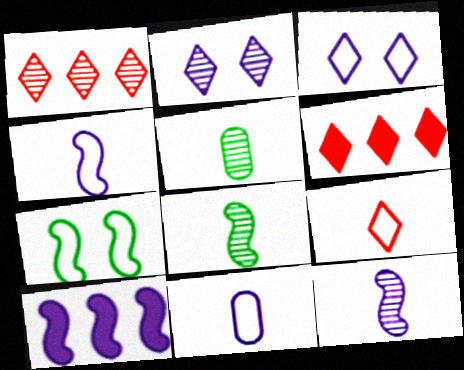[[2, 10, 11]]